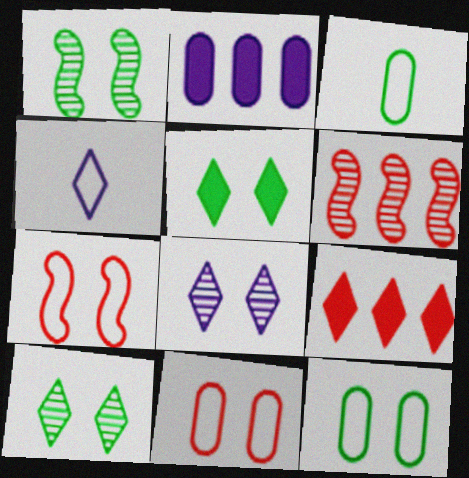[[1, 5, 12], 
[4, 9, 10]]